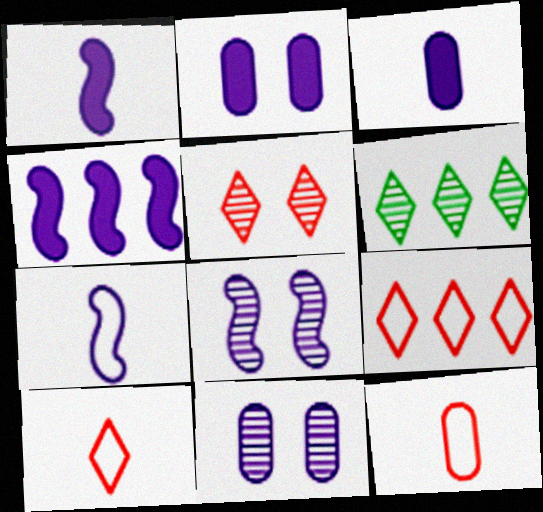[[4, 7, 8]]